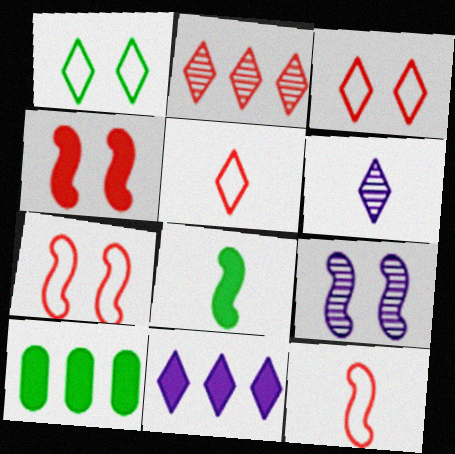[[5, 9, 10], 
[6, 7, 10]]